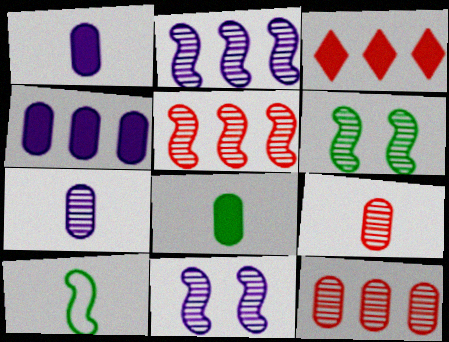[]